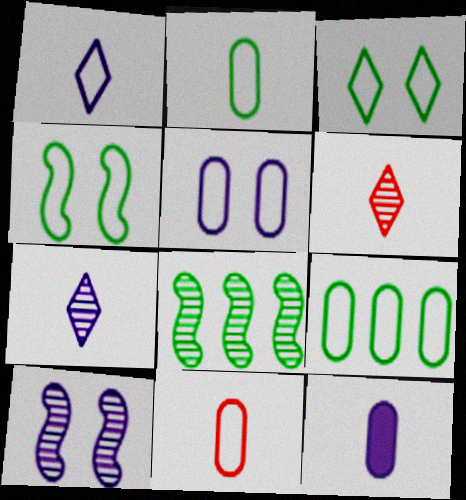[[5, 9, 11]]